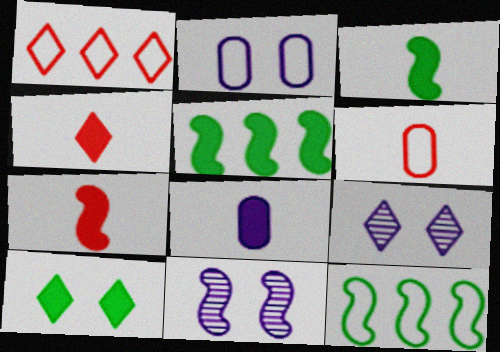[[3, 4, 8], 
[5, 6, 9], 
[7, 11, 12]]